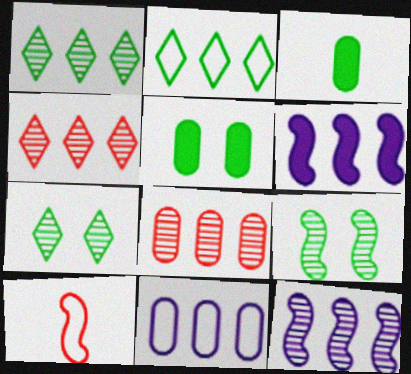[[1, 8, 12], 
[2, 3, 9], 
[2, 6, 8], 
[6, 9, 10]]